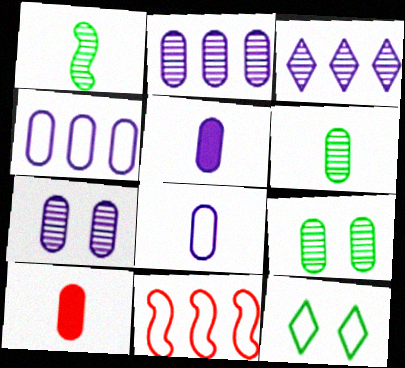[[4, 5, 7], 
[4, 9, 10], 
[6, 8, 10], 
[8, 11, 12]]